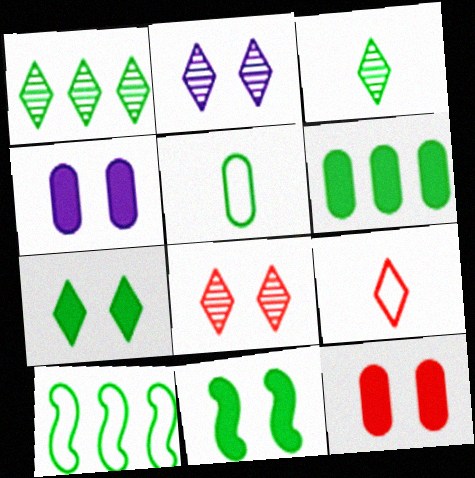[[1, 5, 11], 
[1, 6, 10]]